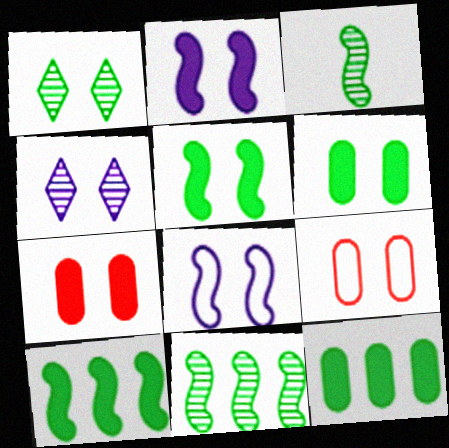[[1, 2, 9], 
[1, 7, 8], 
[4, 5, 9]]